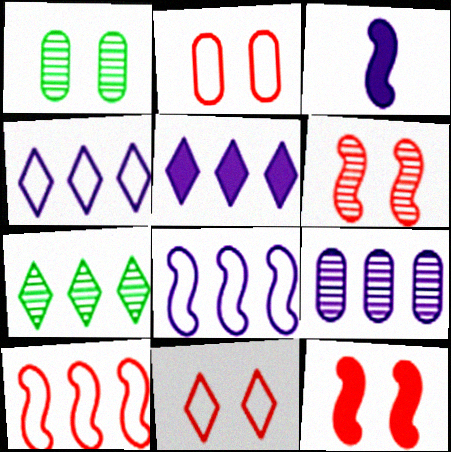[[2, 3, 7], 
[5, 8, 9]]